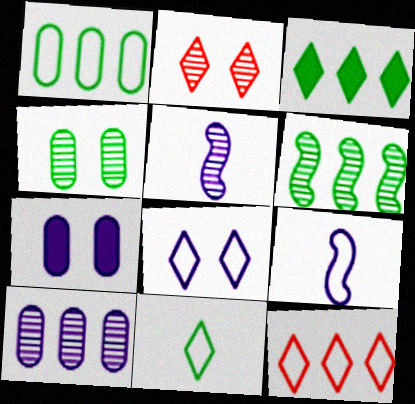[[1, 3, 6], 
[8, 11, 12]]